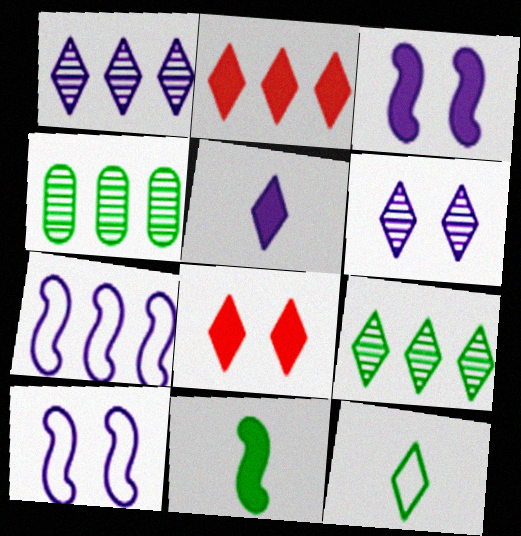[[1, 8, 12], 
[2, 4, 7], 
[2, 6, 12]]